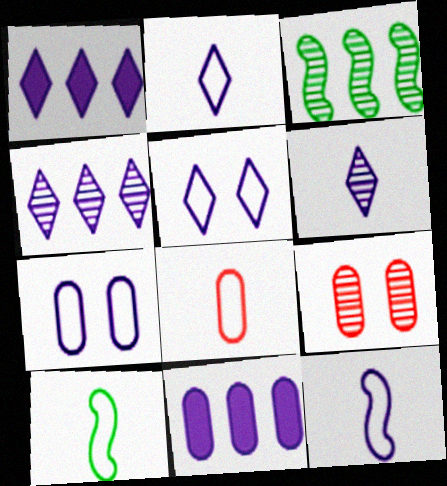[[1, 5, 6], 
[1, 9, 10], 
[2, 8, 10], 
[3, 6, 9]]